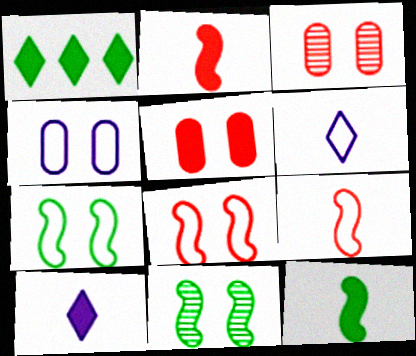[]